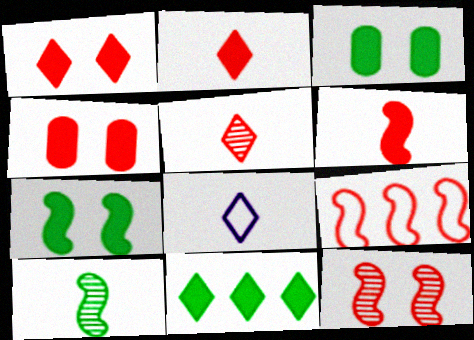[[4, 5, 9], 
[6, 9, 12]]